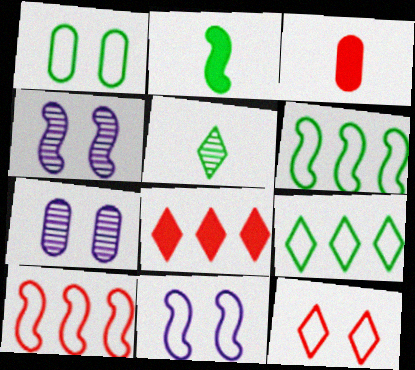[[1, 11, 12], 
[2, 4, 10], 
[3, 4, 9]]